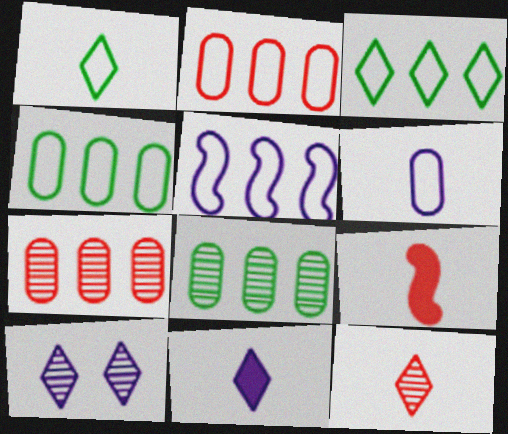[[1, 11, 12], 
[2, 3, 5], 
[4, 9, 10]]